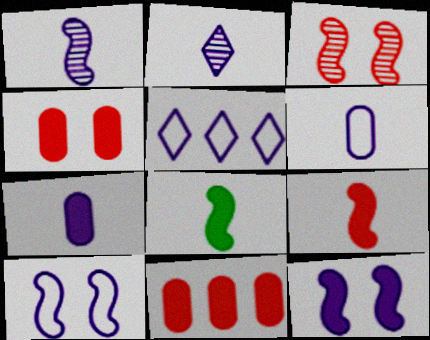[[5, 6, 10]]